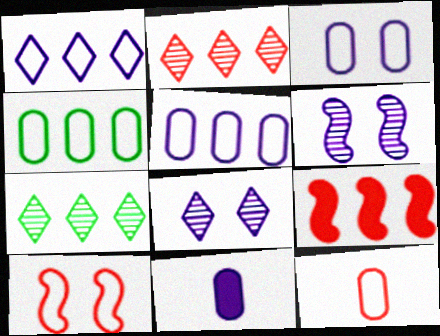[[1, 6, 11], 
[3, 4, 12], 
[5, 7, 9], 
[7, 10, 11]]